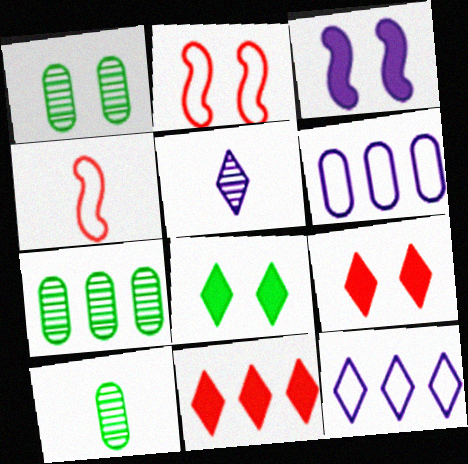[[1, 7, 10], 
[3, 5, 6]]